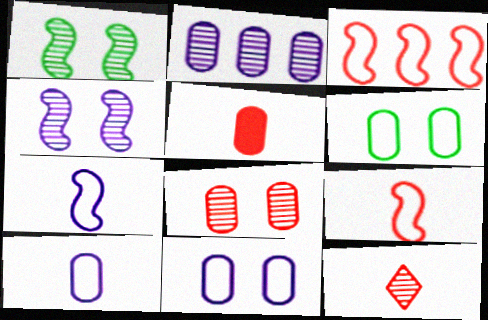[[1, 2, 12], 
[2, 5, 6], 
[5, 9, 12]]